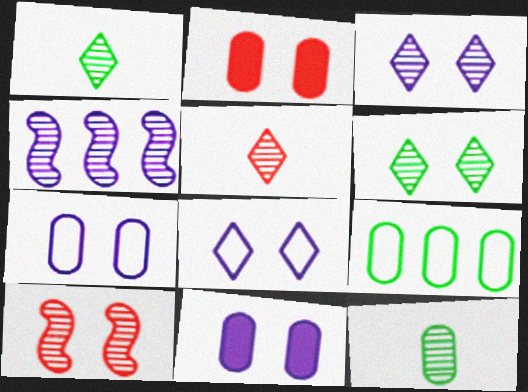[]